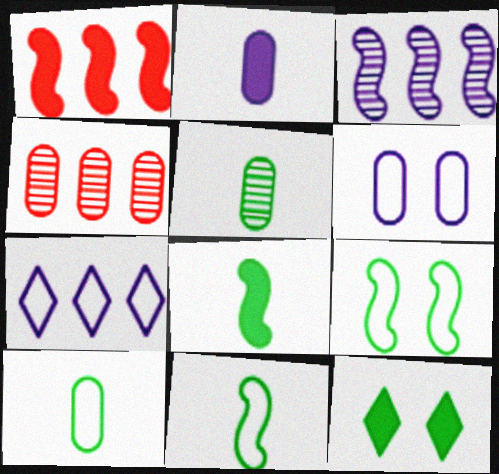[[1, 2, 12]]